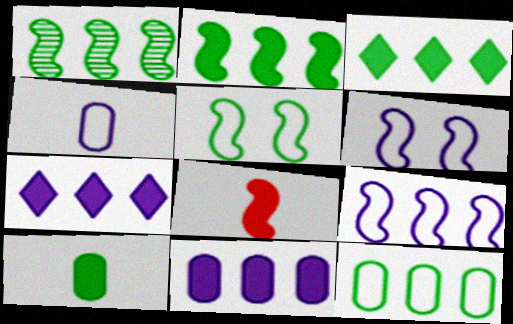[[1, 3, 12], 
[1, 6, 8]]